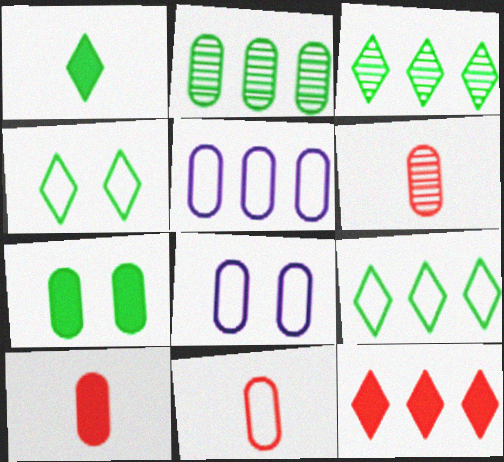[[1, 3, 4], 
[2, 8, 10], 
[5, 6, 7], 
[6, 10, 11]]